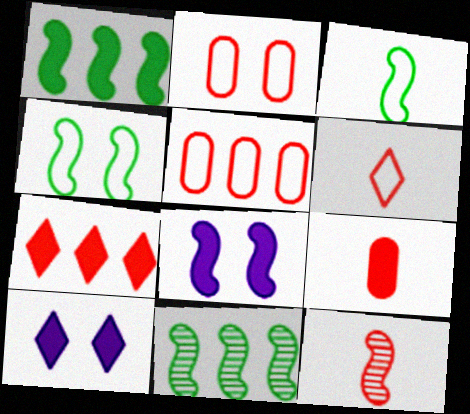[[1, 9, 10], 
[2, 7, 12], 
[6, 9, 12]]